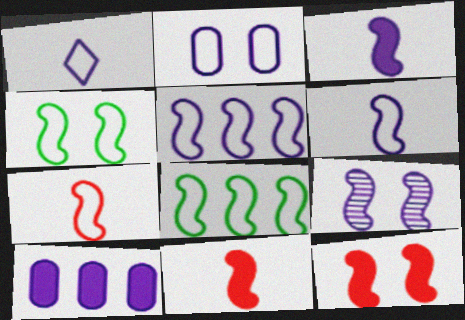[[1, 2, 5], 
[1, 9, 10], 
[3, 5, 9], 
[4, 5, 7], 
[4, 9, 12], 
[8, 9, 11]]